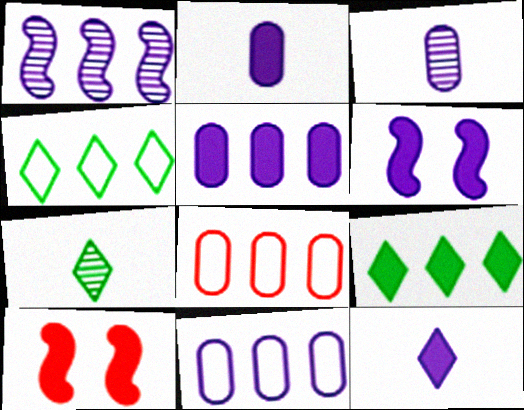[[1, 8, 9], 
[2, 9, 10], 
[3, 4, 10], 
[5, 6, 12], 
[6, 7, 8], 
[7, 10, 11]]